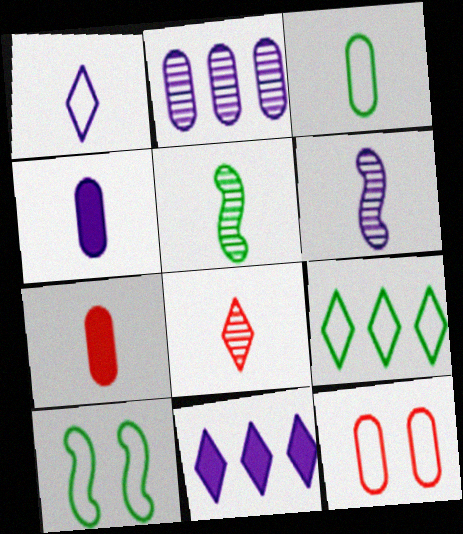[[1, 4, 6], 
[1, 5, 7], 
[3, 9, 10], 
[5, 11, 12]]